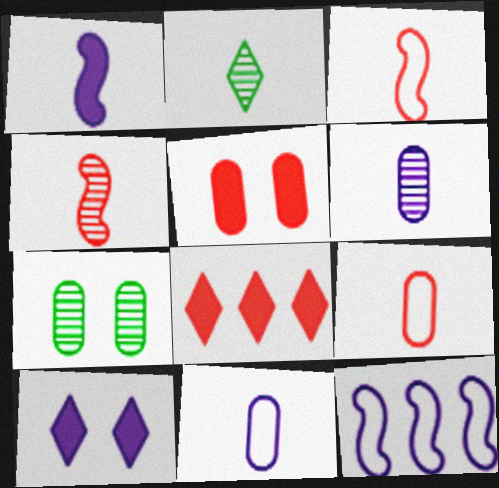[[1, 2, 9], 
[2, 4, 6], 
[2, 5, 12], 
[6, 10, 12]]